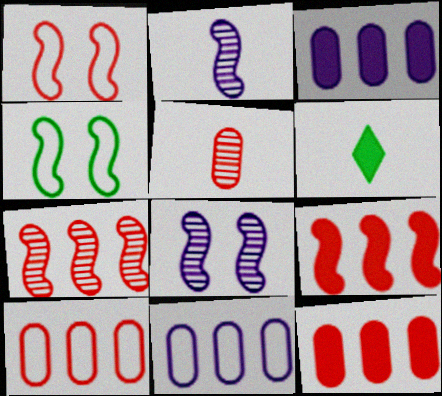[[2, 4, 9], 
[6, 8, 10]]